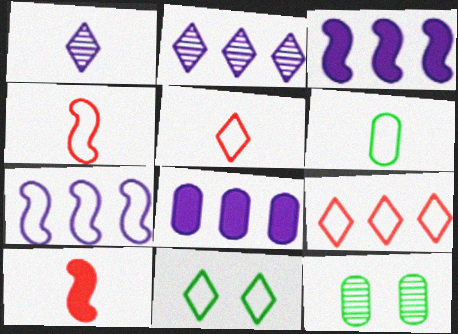[[1, 6, 10], 
[2, 7, 8], 
[3, 5, 12]]